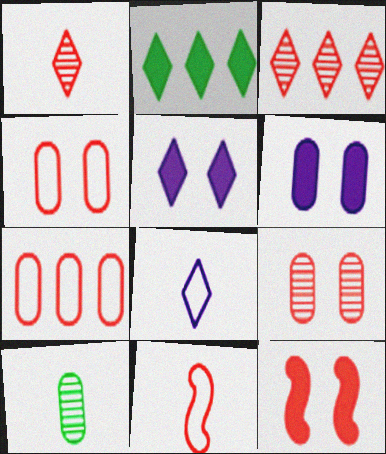[[1, 7, 12], 
[6, 7, 10]]